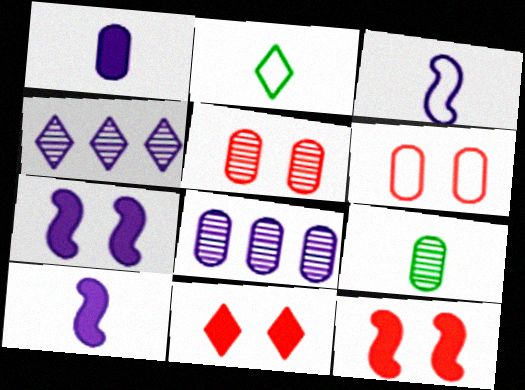[[2, 4, 11], 
[2, 8, 12], 
[5, 8, 9]]